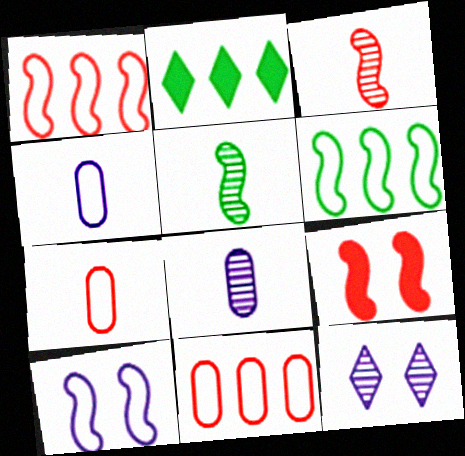[[1, 3, 9]]